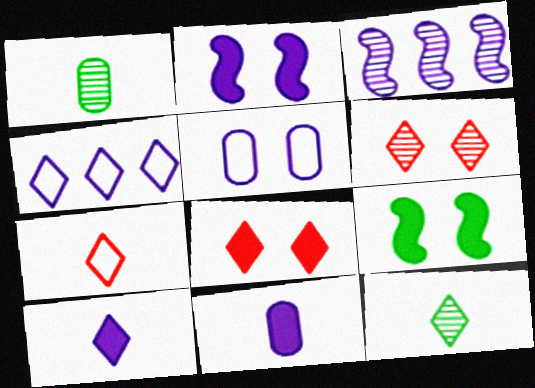[[1, 3, 6], 
[3, 5, 10], 
[4, 8, 12], 
[5, 6, 9], 
[7, 10, 12]]